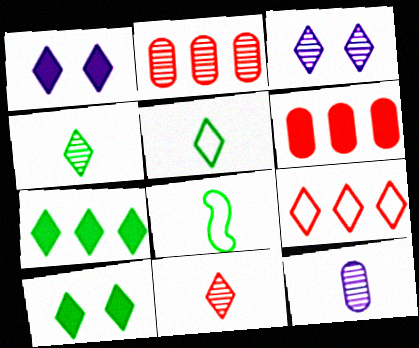[[1, 2, 8], 
[1, 4, 9], 
[3, 6, 8]]